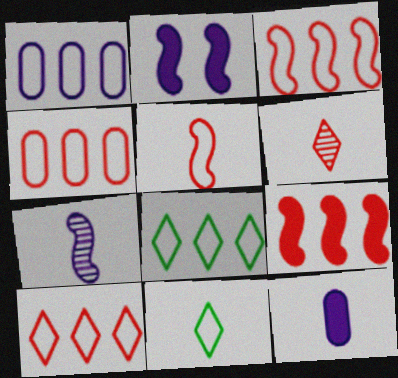[[1, 3, 8], 
[3, 4, 10]]